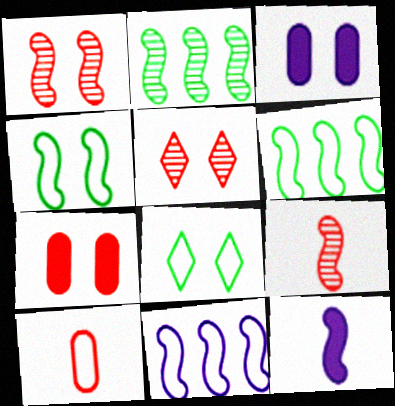[[1, 3, 8], 
[1, 6, 12], 
[3, 4, 5], 
[8, 10, 11]]